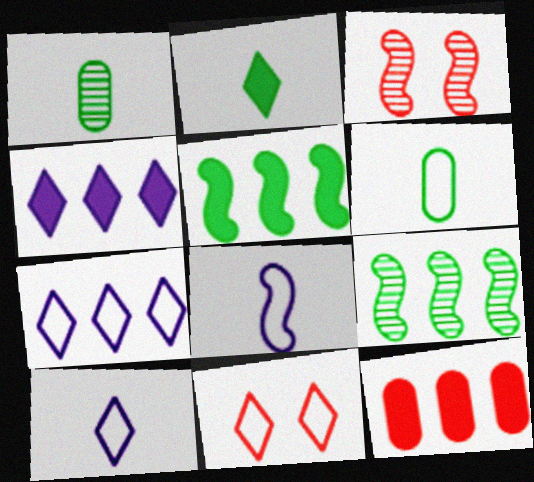[[3, 4, 6], 
[3, 5, 8], 
[4, 5, 12], 
[7, 9, 12]]